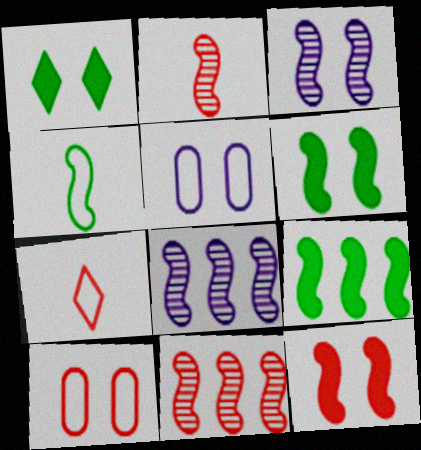[[1, 3, 10], 
[4, 8, 12]]